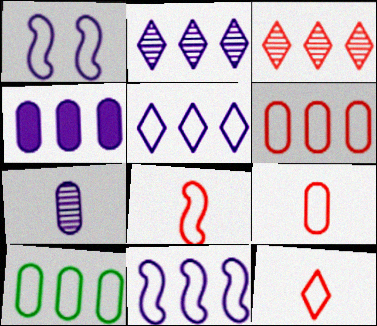[[1, 10, 12], 
[2, 4, 11], 
[8, 9, 12]]